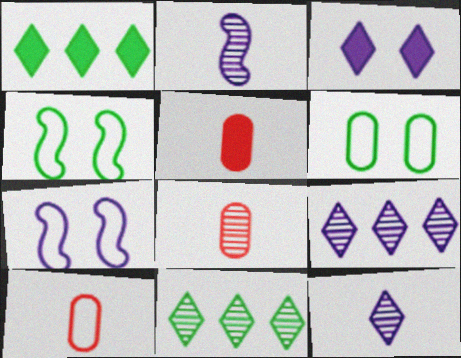[[1, 7, 8], 
[4, 5, 9], 
[5, 7, 11], 
[5, 8, 10]]